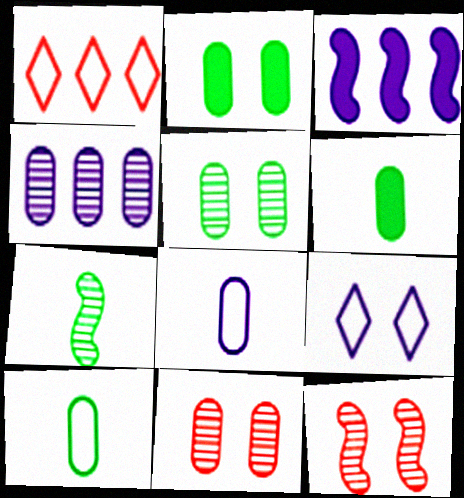[[2, 9, 12]]